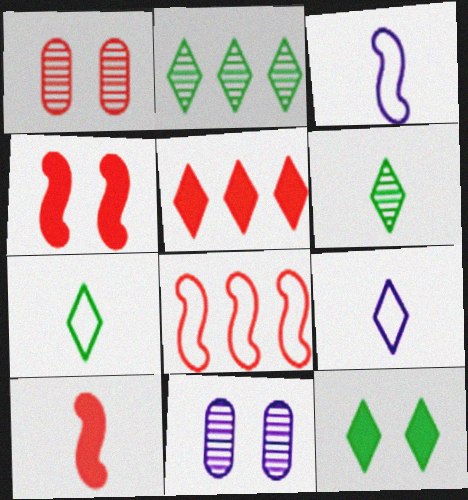[[2, 7, 12]]